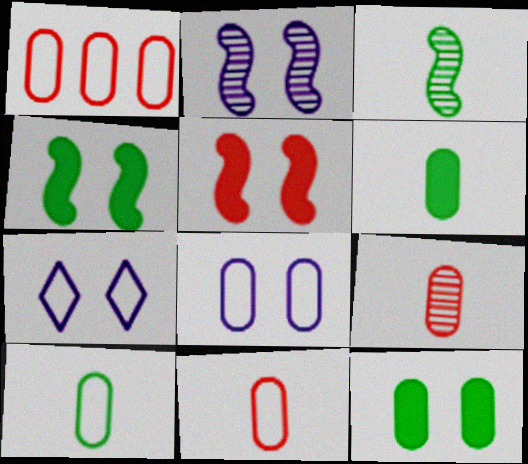[[1, 8, 10]]